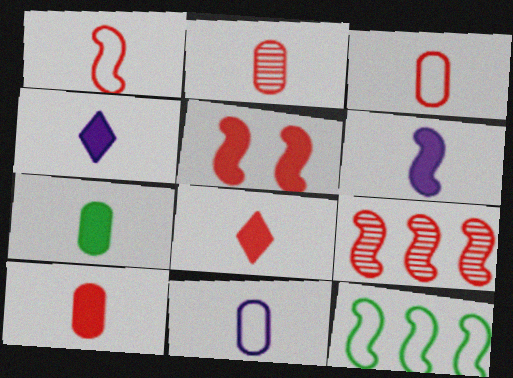[[1, 2, 8], 
[1, 5, 9], 
[2, 3, 10], 
[2, 7, 11], 
[6, 7, 8]]